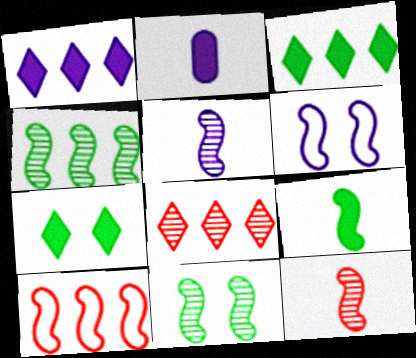[]